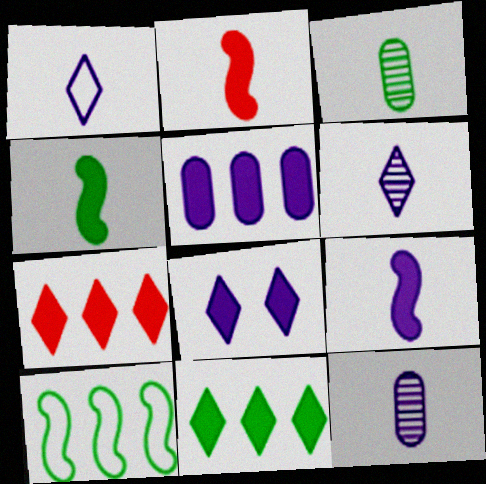[[1, 2, 3], 
[1, 9, 12], 
[2, 4, 9], 
[5, 8, 9]]